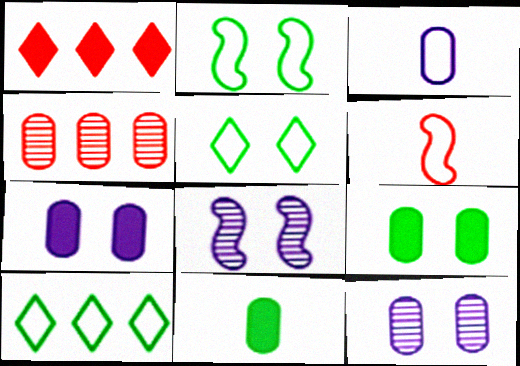[[3, 4, 9]]